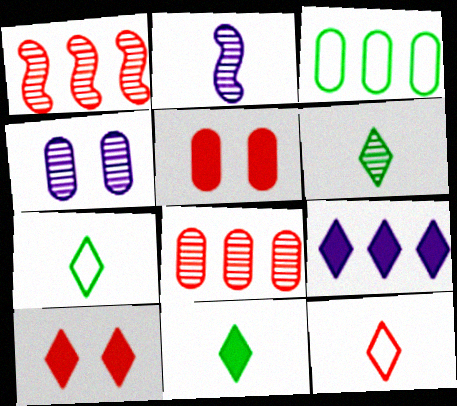[[1, 3, 9], 
[1, 4, 6], 
[1, 5, 12], 
[2, 3, 10], 
[6, 7, 11], 
[9, 10, 11]]